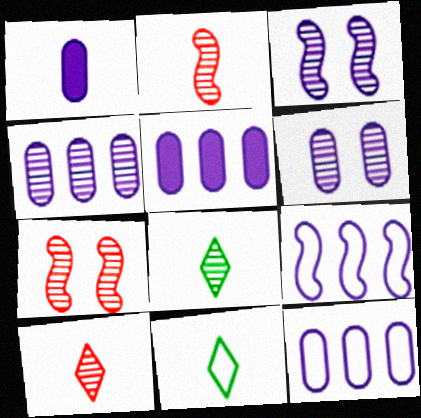[[1, 2, 11], 
[1, 6, 12], 
[4, 5, 12], 
[4, 7, 8], 
[5, 7, 11]]